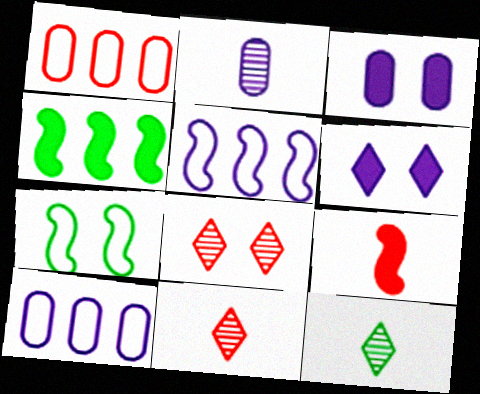[[1, 8, 9], 
[2, 3, 10], 
[2, 5, 6], 
[3, 7, 8]]